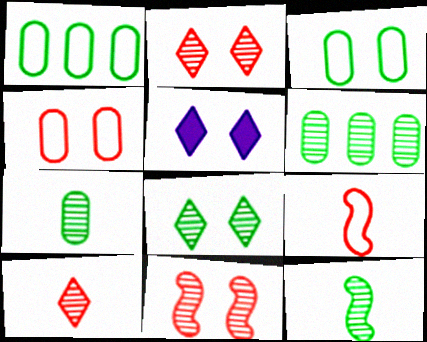[[3, 5, 11], 
[5, 6, 9], 
[6, 8, 12]]